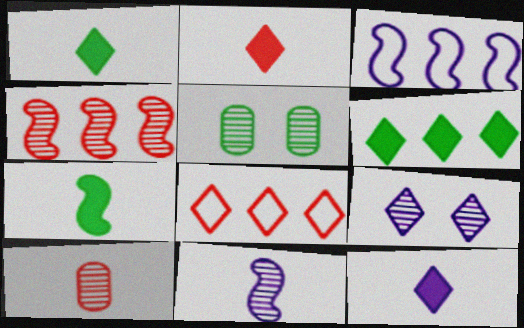[[1, 2, 12], 
[1, 8, 9], 
[2, 3, 5]]